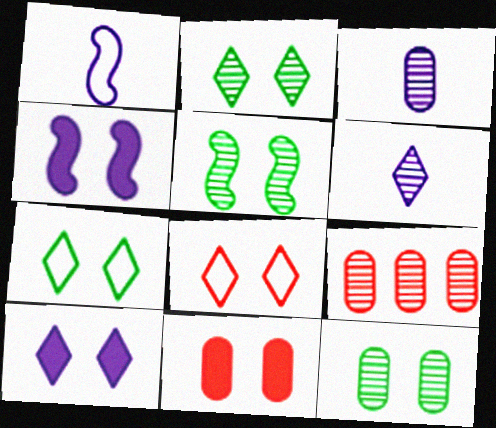[[2, 5, 12], 
[2, 8, 10], 
[3, 9, 12], 
[4, 8, 12], 
[5, 6, 9]]